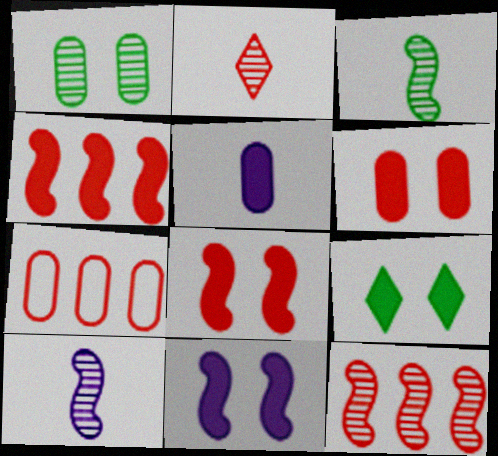[[1, 5, 7], 
[2, 7, 8], 
[4, 5, 9], 
[6, 9, 11], 
[7, 9, 10]]